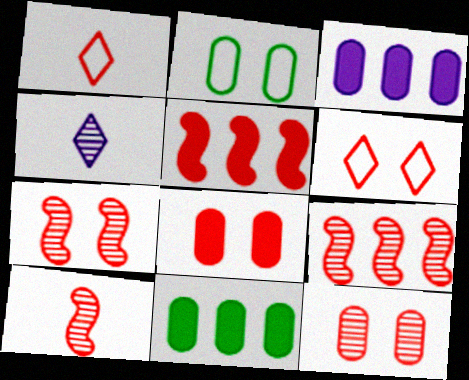[[1, 5, 12], 
[1, 8, 9], 
[2, 4, 5], 
[6, 7, 8], 
[7, 9, 10]]